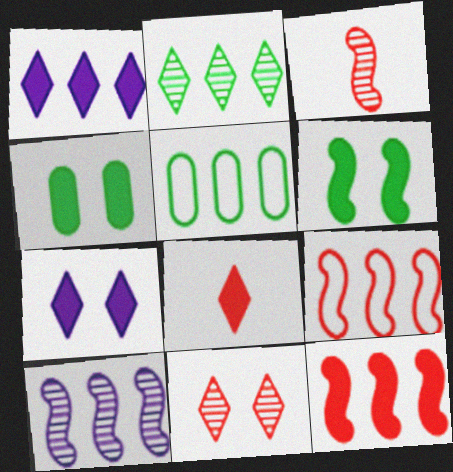[[3, 5, 7]]